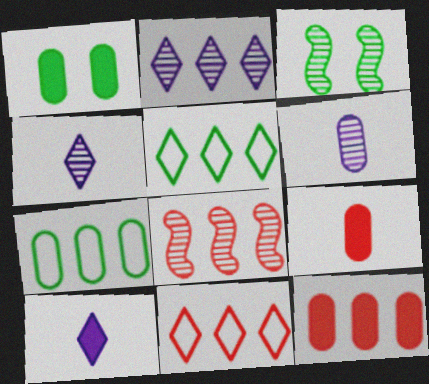[[8, 11, 12]]